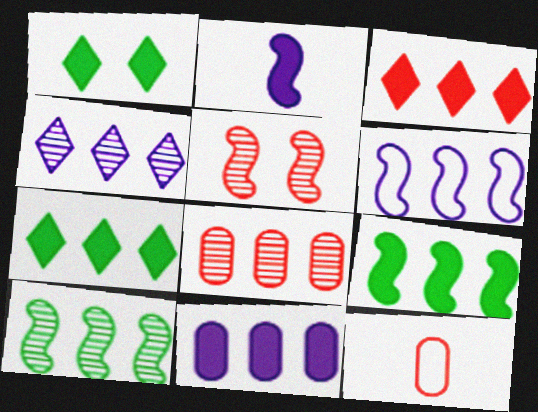[[3, 5, 12], 
[3, 9, 11], 
[4, 6, 11], 
[4, 8, 10], 
[6, 7, 8]]